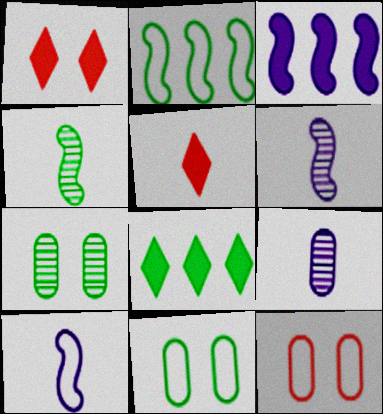[[1, 2, 9], 
[4, 8, 11], 
[6, 8, 12]]